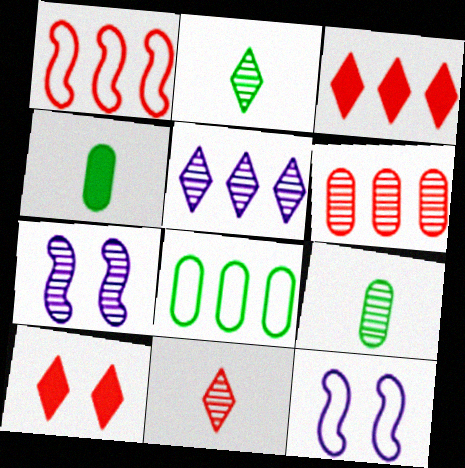[[1, 3, 6], 
[2, 6, 7], 
[3, 9, 12]]